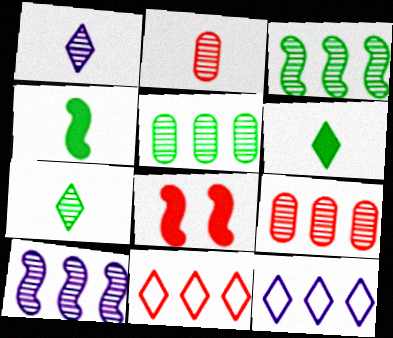[[2, 8, 11]]